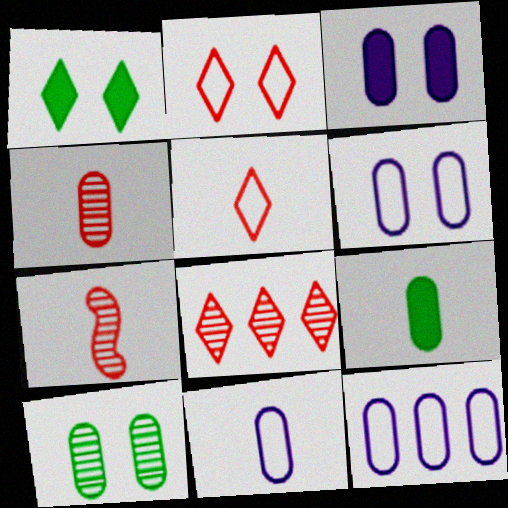[[1, 7, 12], 
[4, 9, 11], 
[6, 11, 12]]